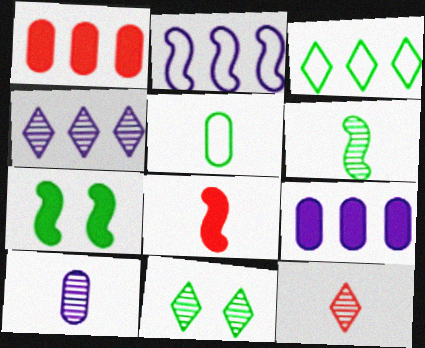[[2, 4, 9], 
[4, 11, 12], 
[6, 10, 12]]